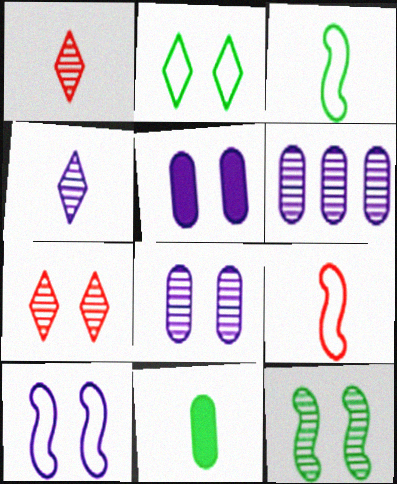[[1, 6, 12], 
[4, 9, 11], 
[7, 8, 12]]